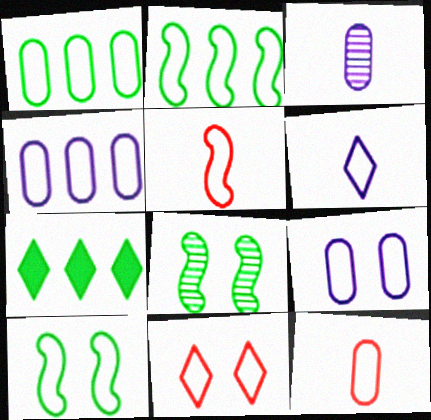[[1, 9, 12], 
[9, 10, 11]]